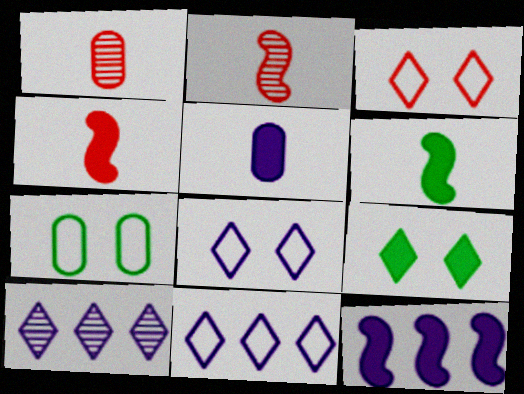[[4, 7, 10]]